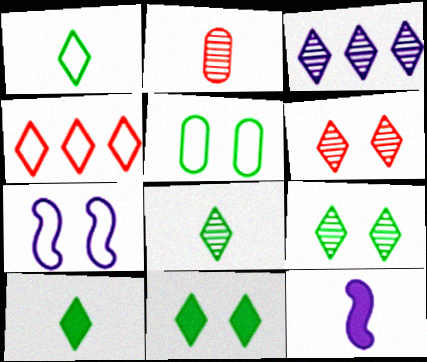[[1, 2, 12], 
[1, 8, 10], 
[3, 6, 8]]